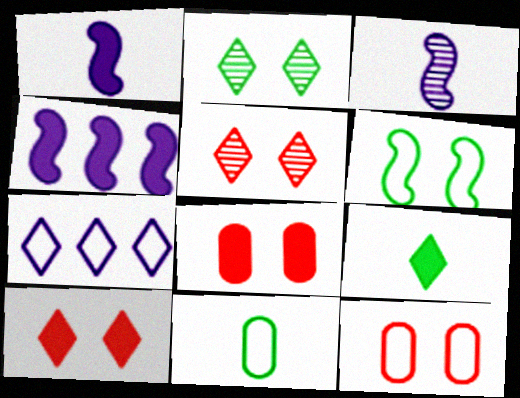[[4, 5, 11], 
[4, 8, 9], 
[5, 7, 9]]